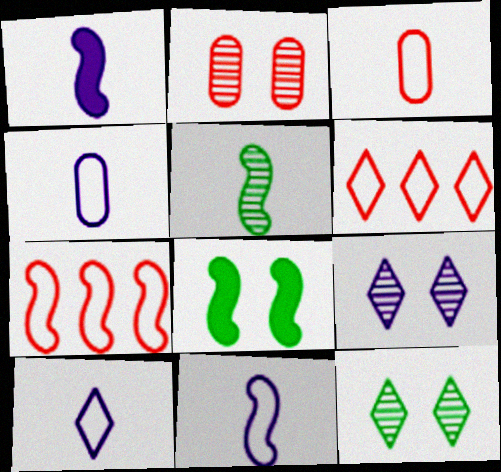[[4, 10, 11]]